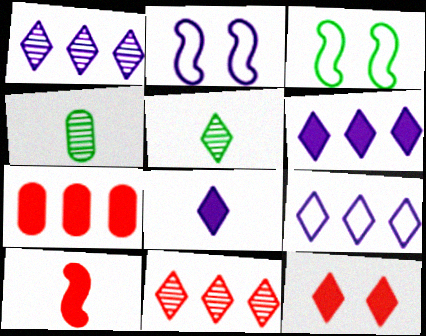[[1, 6, 9], 
[2, 5, 7], 
[5, 9, 12], 
[7, 10, 12]]